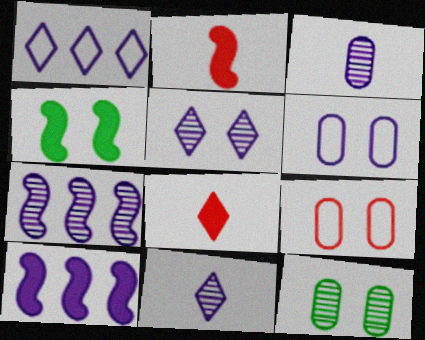[[1, 2, 12], 
[2, 4, 10], 
[3, 5, 7], 
[4, 5, 9], 
[6, 10, 11]]